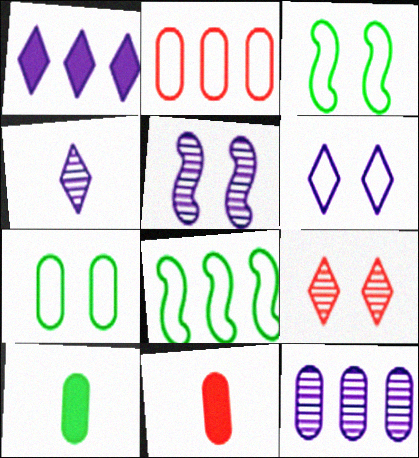[[1, 4, 6], 
[4, 5, 12], 
[7, 11, 12]]